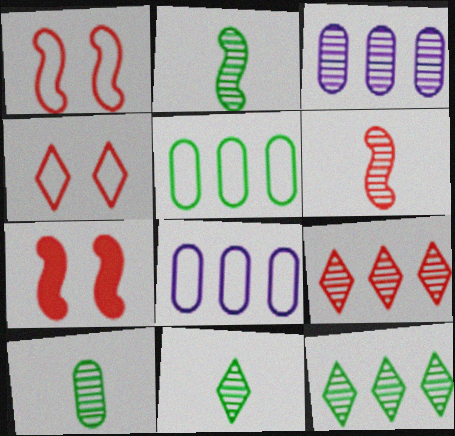[[2, 10, 11], 
[7, 8, 11]]